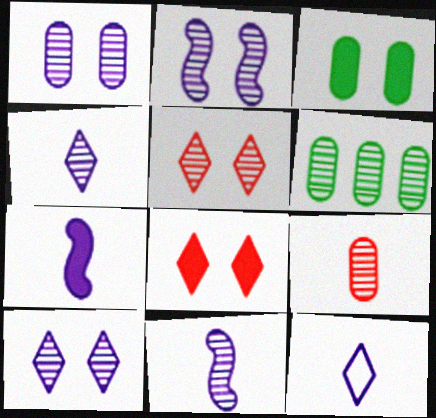[[1, 2, 10], 
[1, 6, 9], 
[5, 6, 11]]